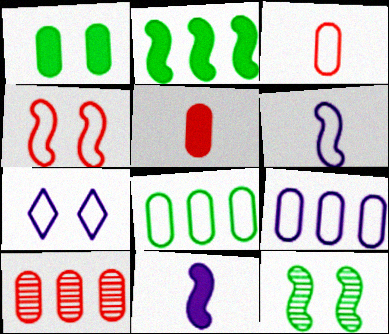[[6, 7, 9]]